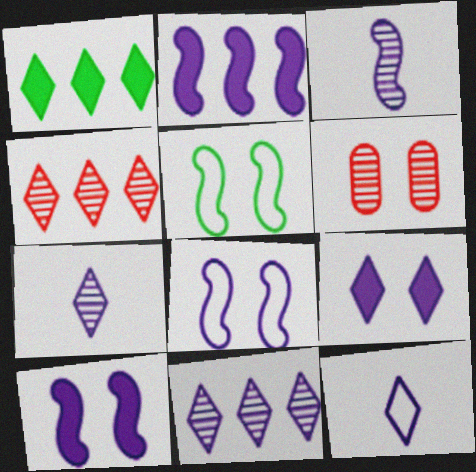[[2, 3, 8], 
[5, 6, 9], 
[9, 11, 12]]